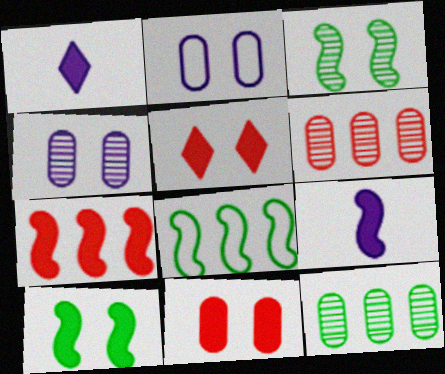[[2, 3, 5], 
[7, 9, 10]]